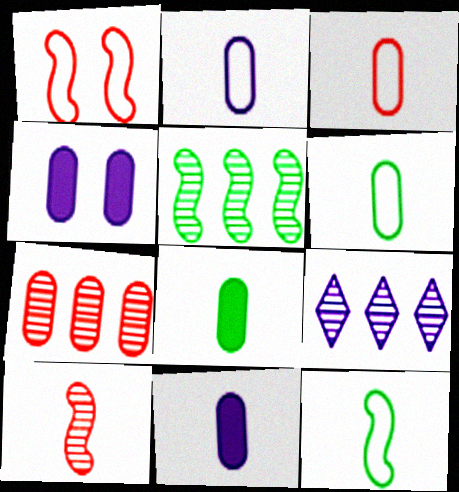[[1, 8, 9], 
[2, 3, 6], 
[4, 6, 7], 
[5, 7, 9]]